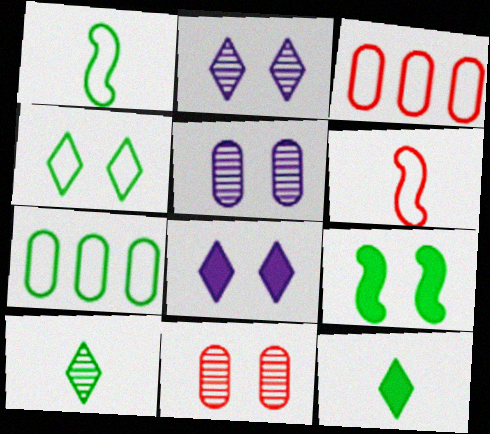[[1, 4, 7], 
[7, 9, 10]]